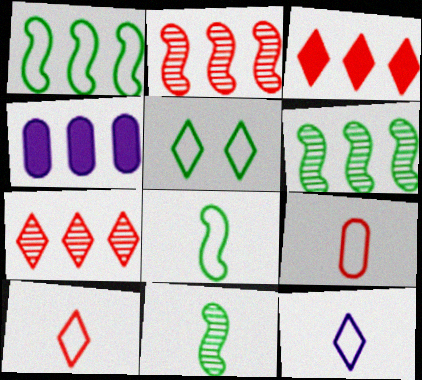[[1, 4, 7], 
[8, 9, 12]]